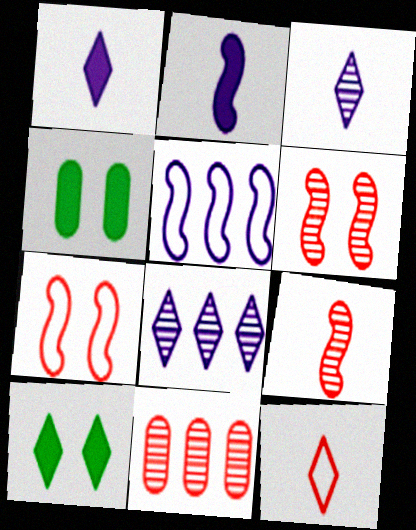[[8, 10, 12]]